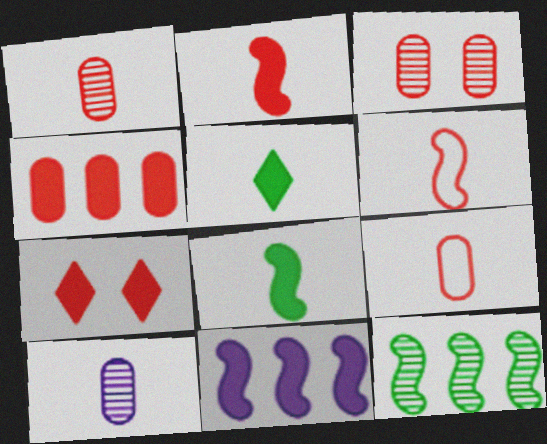[[2, 4, 7], 
[3, 4, 9], 
[5, 6, 10]]